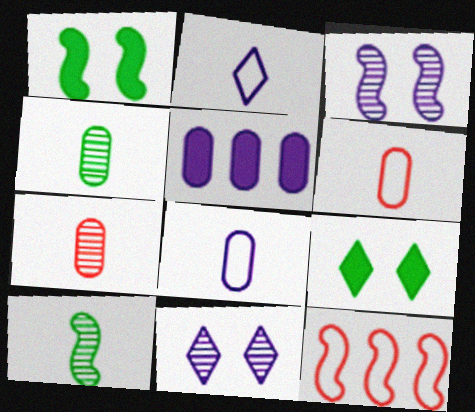[[2, 3, 5]]